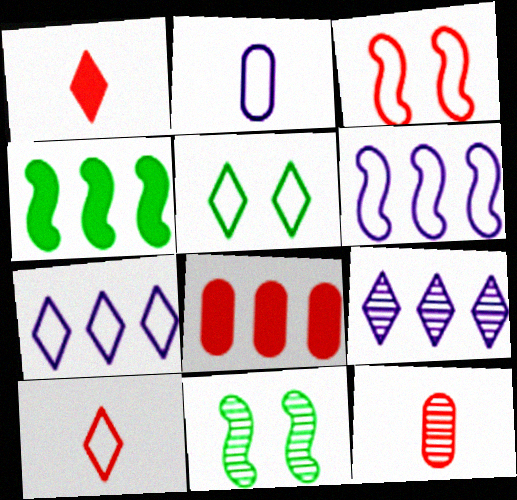[[1, 5, 9], 
[5, 7, 10], 
[9, 11, 12]]